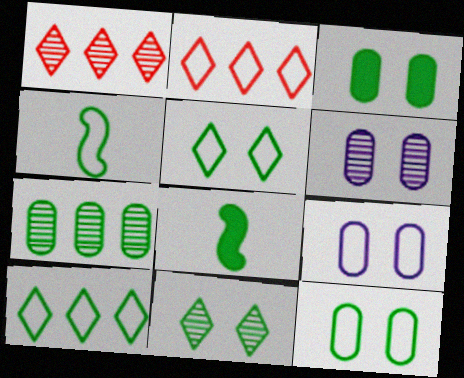[[1, 8, 9], 
[2, 4, 9], 
[2, 6, 8], 
[4, 10, 12], 
[5, 7, 8]]